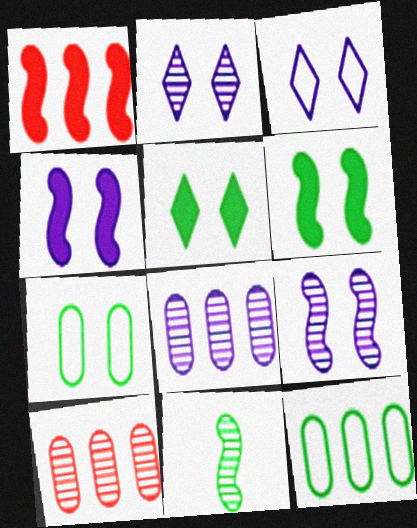[[2, 10, 11], 
[5, 11, 12]]